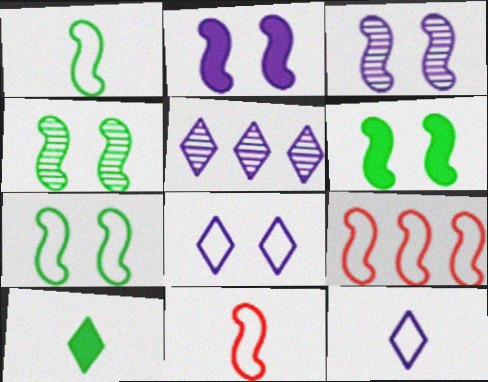[[4, 6, 7]]